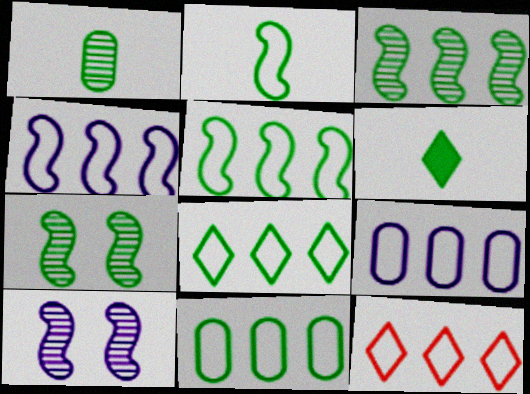[[1, 2, 6], 
[4, 11, 12], 
[5, 8, 11], 
[5, 9, 12], 
[6, 7, 11]]